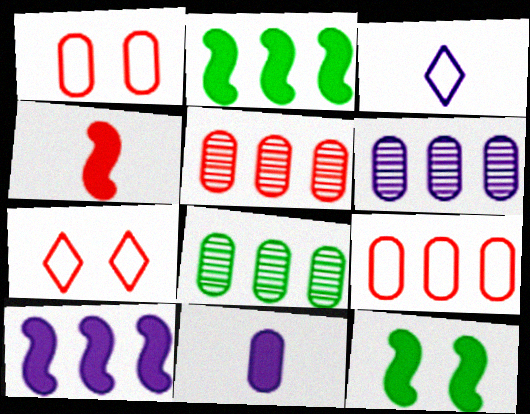[[1, 8, 11], 
[3, 5, 12], 
[4, 5, 7], 
[4, 10, 12], 
[5, 6, 8]]